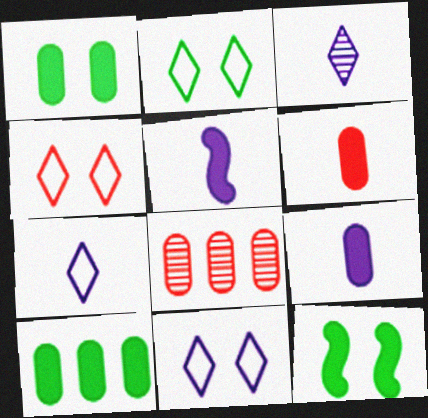[[2, 4, 11], 
[2, 5, 8], 
[7, 8, 12]]